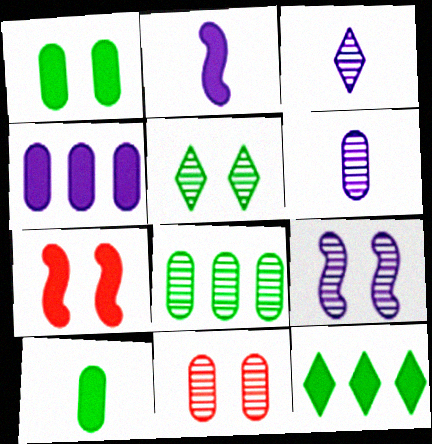[[5, 9, 11], 
[6, 8, 11]]